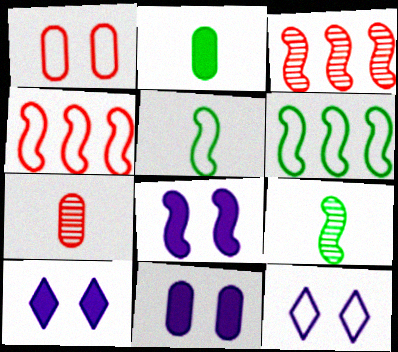[[2, 3, 12], 
[3, 5, 8], 
[4, 8, 9], 
[6, 7, 10], 
[8, 10, 11]]